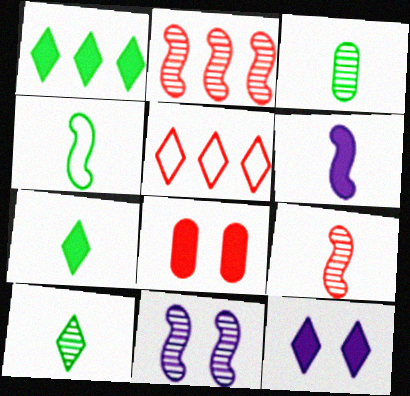[[1, 6, 8], 
[3, 4, 7], 
[4, 6, 9], 
[5, 8, 9], 
[5, 10, 12]]